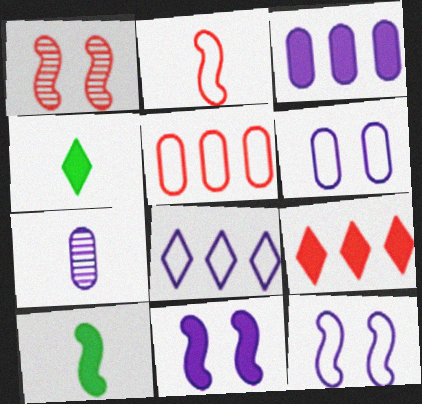[[2, 4, 7], 
[3, 6, 7], 
[7, 8, 11]]